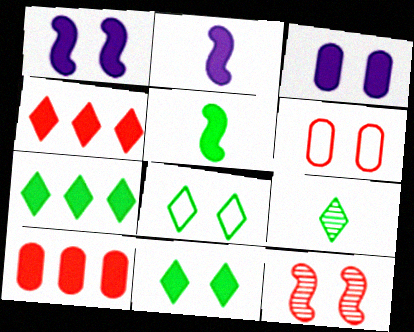[[2, 10, 11], 
[3, 4, 5], 
[3, 8, 12], 
[7, 8, 9]]